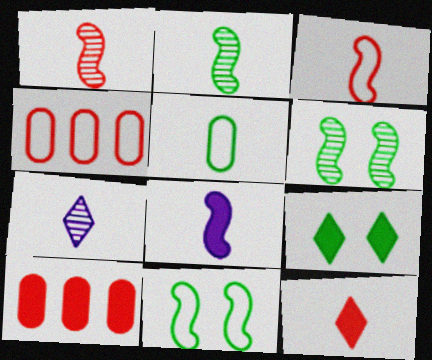[[2, 3, 8], 
[7, 10, 11], 
[8, 9, 10]]